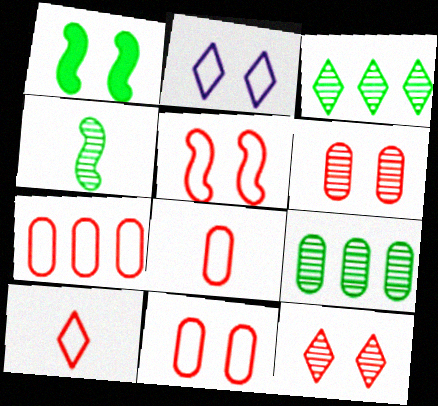[[1, 2, 6], 
[5, 7, 10], 
[7, 8, 11]]